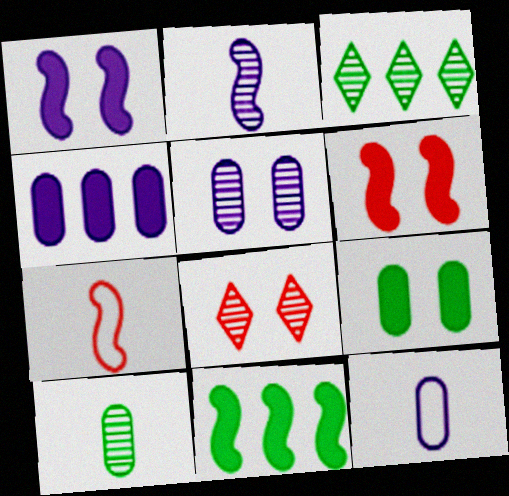[[3, 6, 12], 
[4, 5, 12], 
[8, 11, 12]]